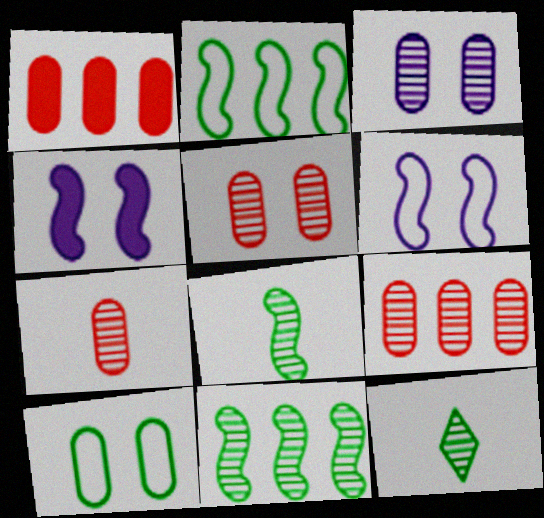[[1, 6, 12], 
[5, 7, 9]]